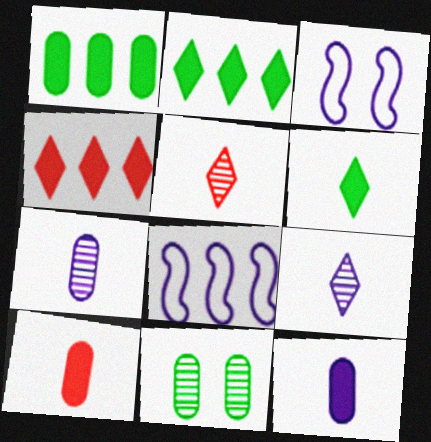[[1, 3, 5]]